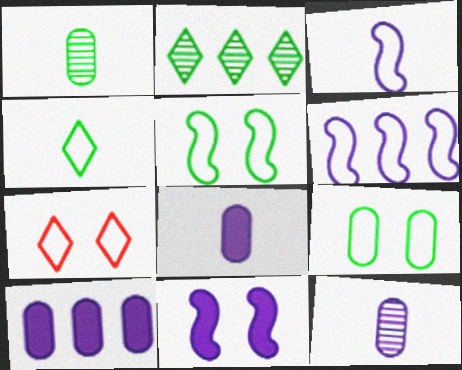[]